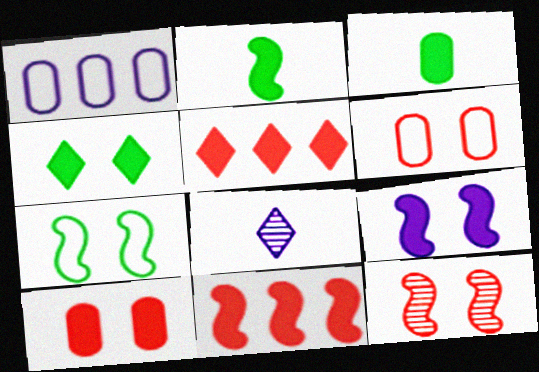[[1, 8, 9], 
[2, 9, 11], 
[3, 5, 9], 
[4, 9, 10], 
[7, 9, 12]]